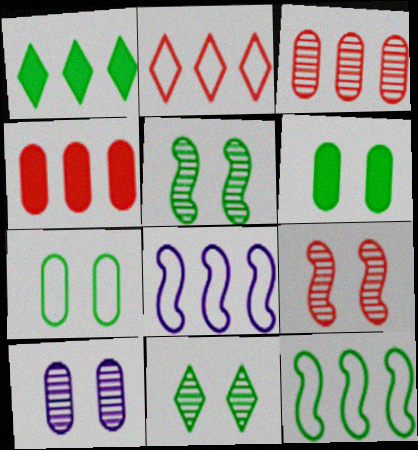[[1, 3, 8], 
[9, 10, 11]]